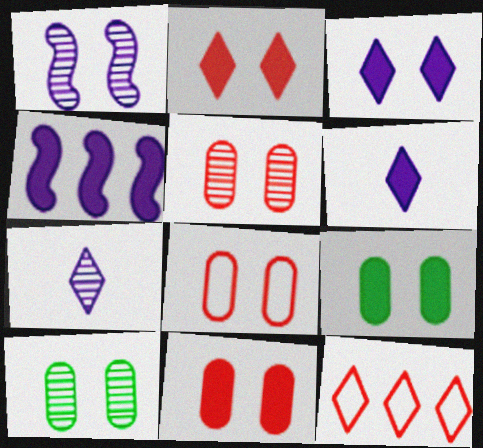[[5, 8, 11]]